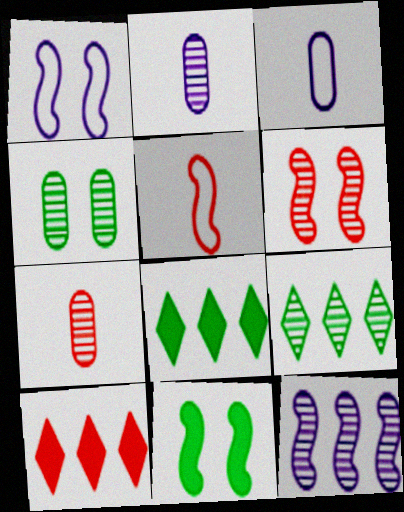[[1, 6, 11], 
[1, 7, 8], 
[2, 6, 9], 
[3, 6, 8], 
[5, 11, 12]]